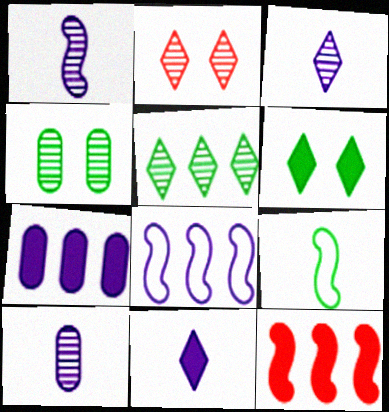[[1, 3, 10], 
[2, 3, 5], 
[2, 7, 9]]